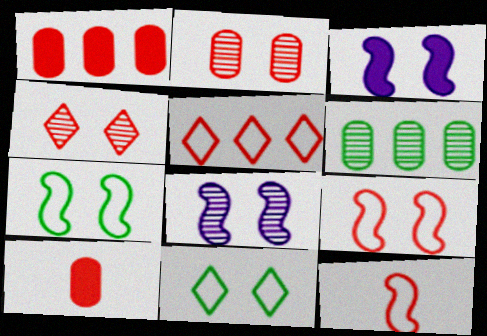[[1, 4, 12], 
[2, 3, 11]]